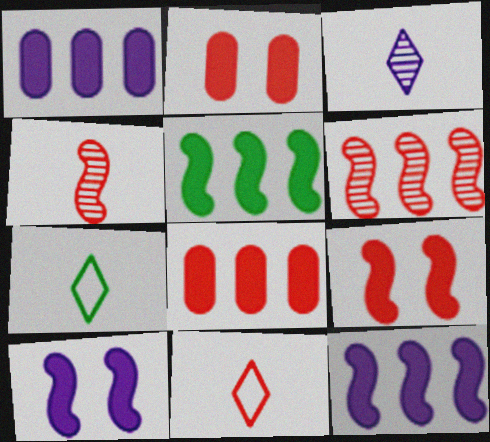[[2, 6, 11]]